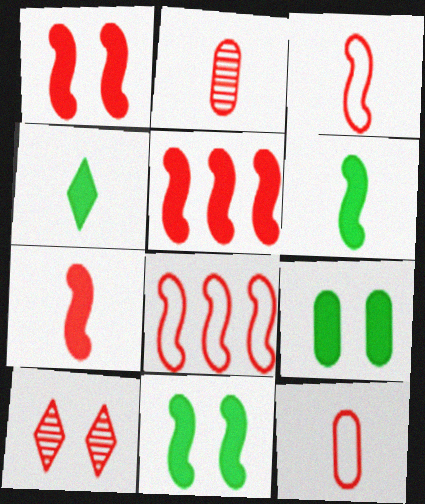[[1, 5, 7], 
[5, 10, 12]]